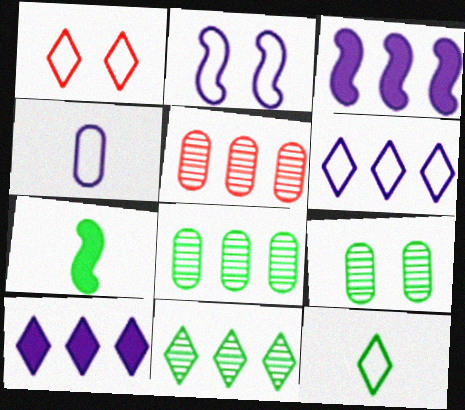[[1, 6, 12], 
[2, 4, 6]]